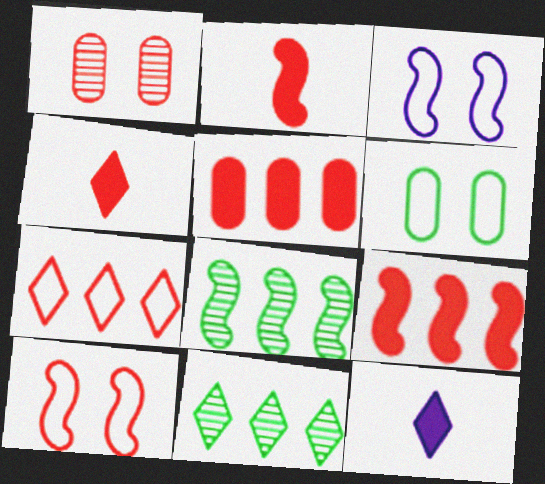[[1, 2, 7], 
[2, 3, 8]]